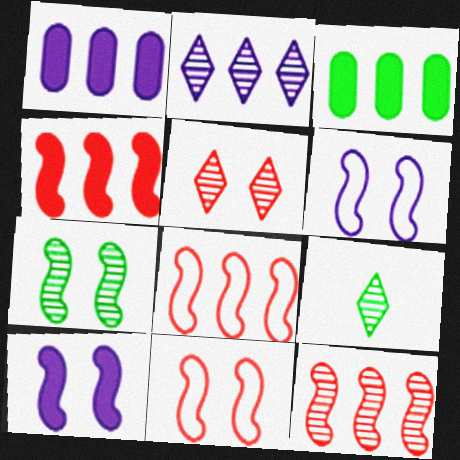[[1, 9, 11], 
[2, 3, 8], 
[2, 5, 9], 
[4, 8, 12], 
[7, 10, 11]]